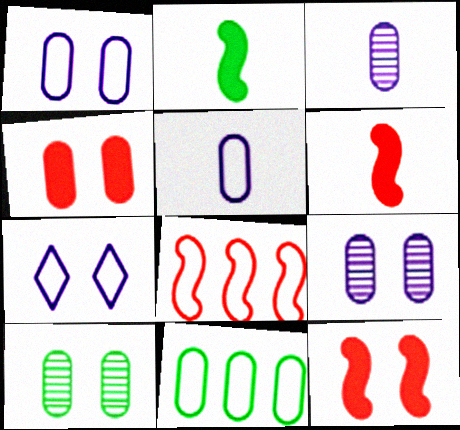[[1, 4, 10], 
[3, 4, 11], 
[7, 10, 12]]